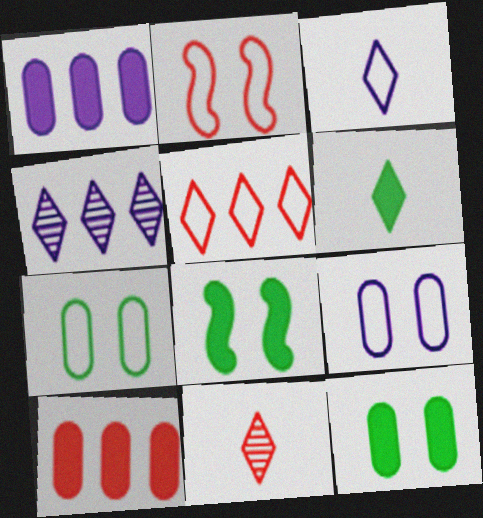[[2, 10, 11], 
[3, 6, 11]]